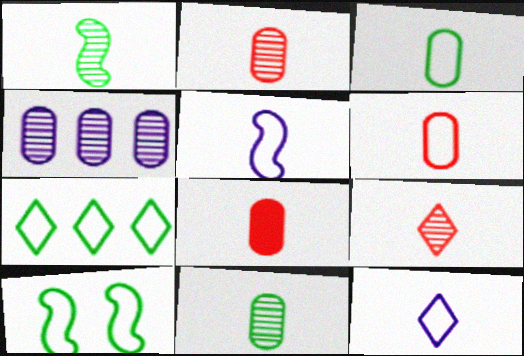[[1, 8, 12], 
[2, 6, 8], 
[3, 7, 10]]